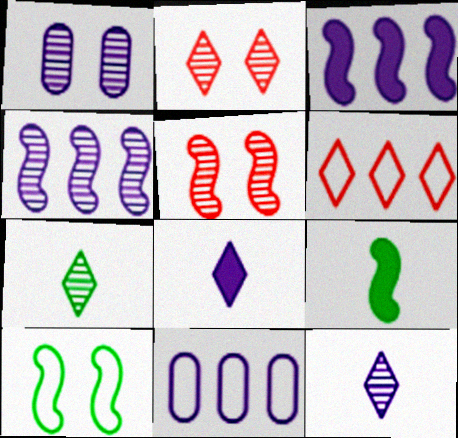[[1, 4, 12], 
[1, 6, 9], 
[2, 9, 11]]